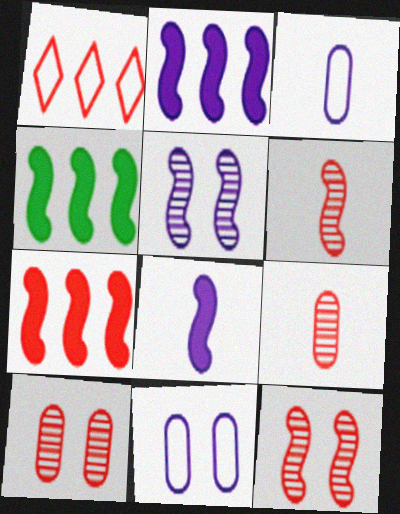[[2, 4, 7]]